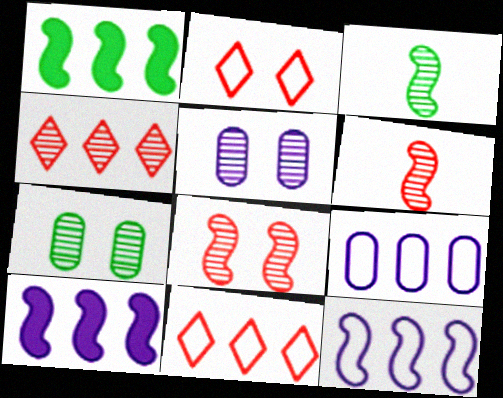[[1, 4, 9], 
[3, 4, 5]]